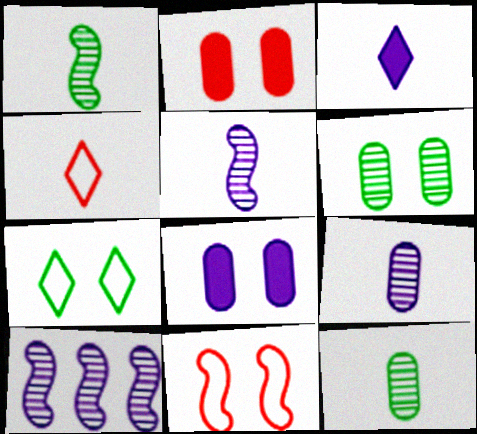[]